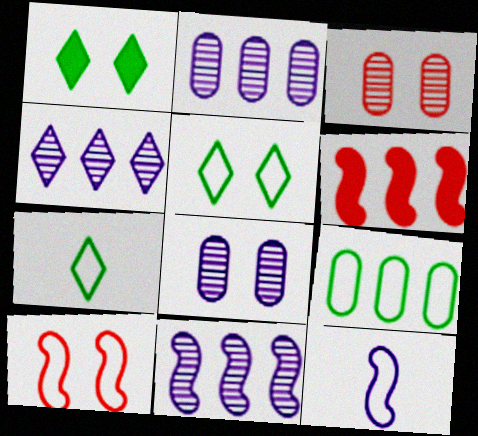[[1, 8, 10], 
[2, 4, 11], 
[4, 6, 9], 
[6, 7, 8]]